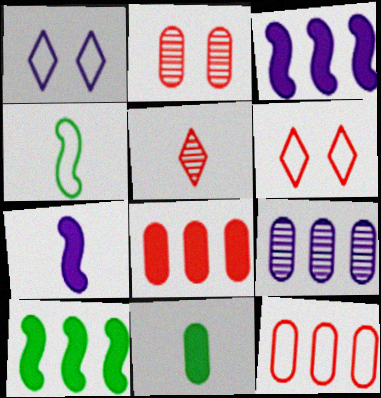[[1, 4, 12], 
[1, 7, 9]]